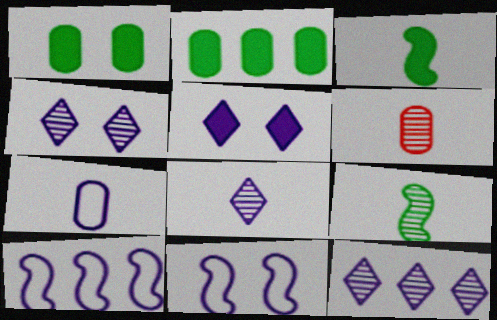[[4, 8, 12], 
[6, 8, 9]]